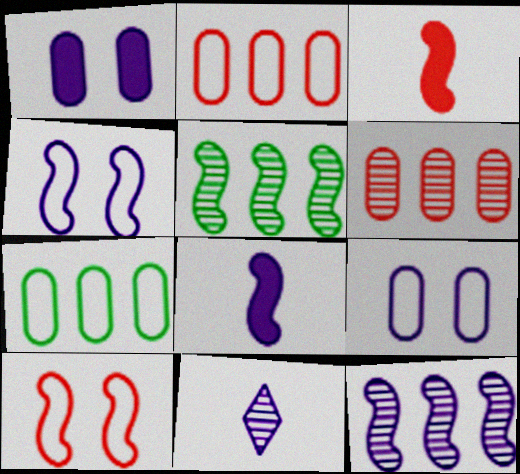[[3, 4, 5], 
[4, 8, 12], 
[5, 8, 10]]